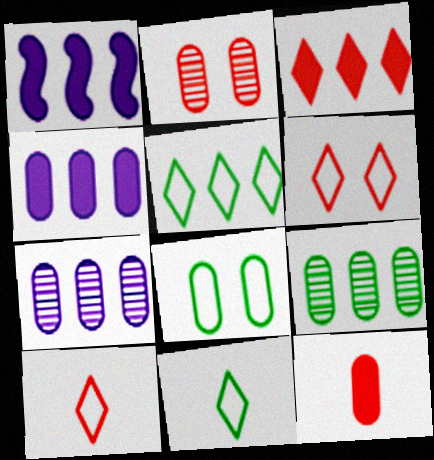[[1, 2, 11], 
[7, 8, 12]]